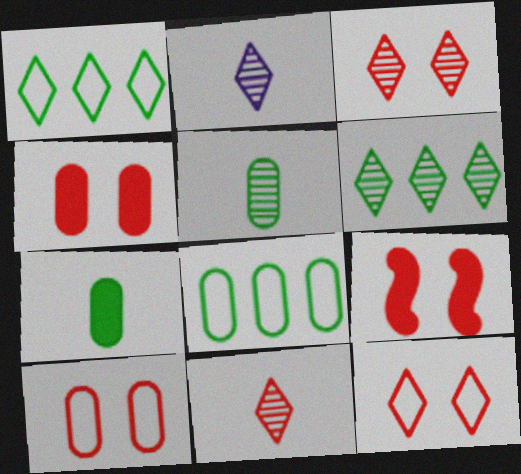[[2, 3, 6], 
[2, 8, 9], 
[3, 9, 10]]